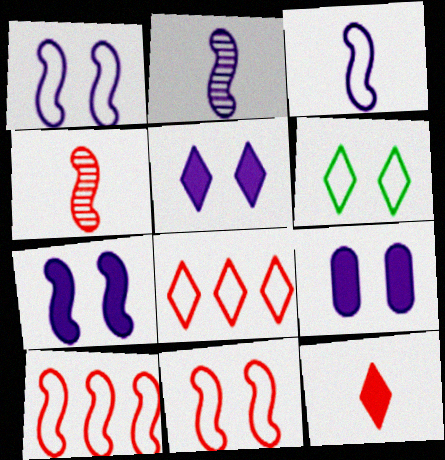[[5, 7, 9]]